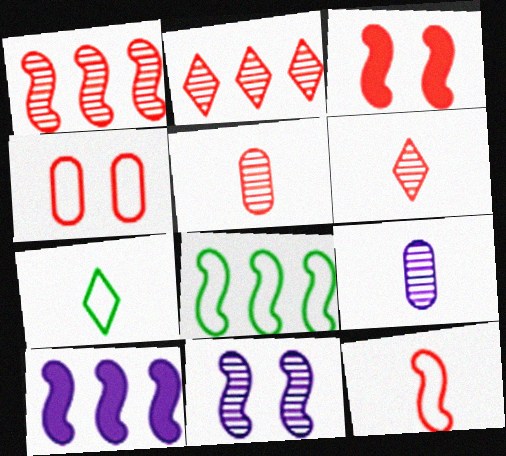[[1, 3, 12], 
[1, 8, 10]]